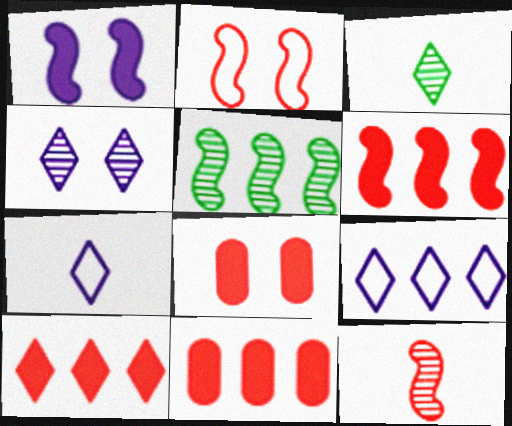[[2, 6, 12], 
[5, 7, 8], 
[5, 9, 11], 
[6, 10, 11]]